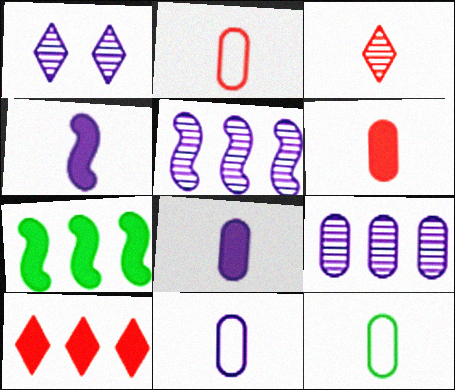[[1, 2, 7], 
[2, 11, 12], 
[3, 4, 12]]